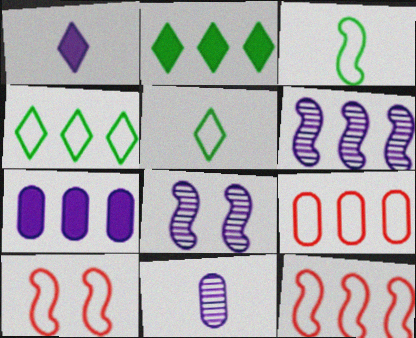[[2, 6, 9], 
[2, 10, 11]]